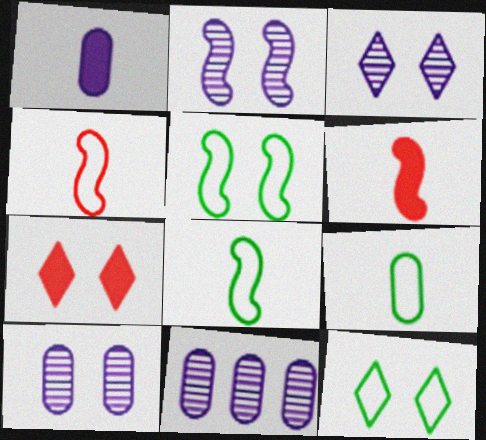[[2, 3, 10], 
[3, 7, 12], 
[5, 7, 10], 
[6, 11, 12], 
[7, 8, 11]]